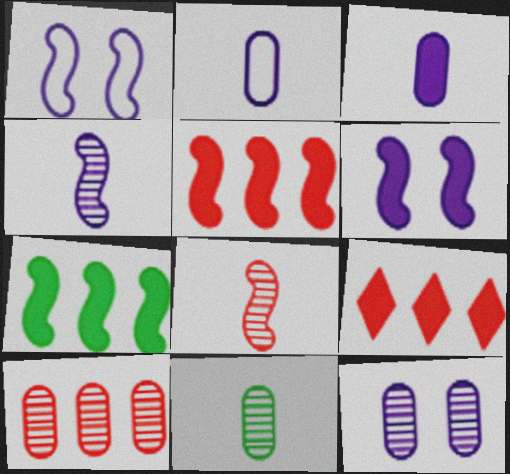[[1, 7, 8], 
[1, 9, 11], 
[10, 11, 12]]